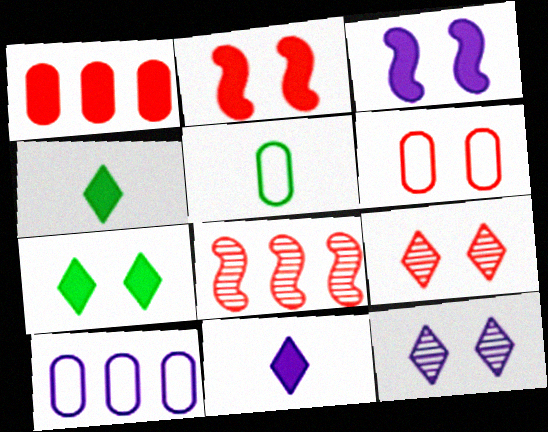[[1, 3, 4], 
[2, 6, 9], 
[5, 6, 10]]